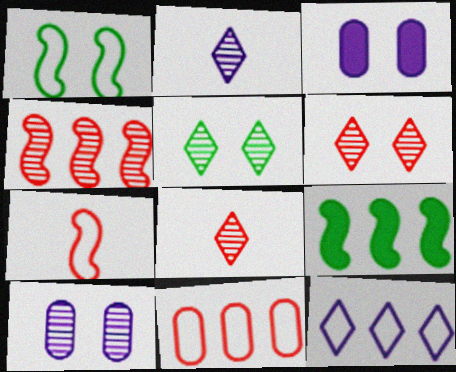[[1, 3, 6]]